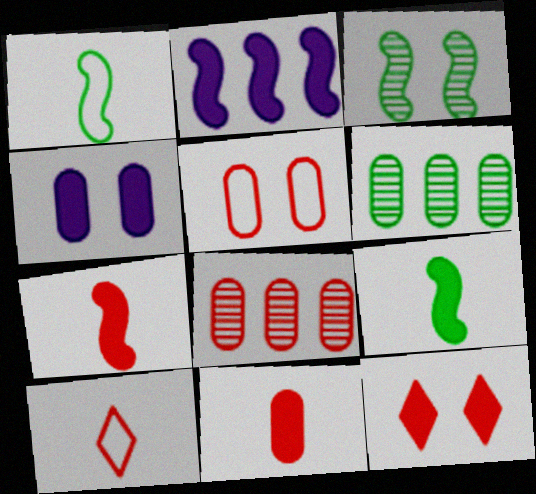[[5, 8, 11]]